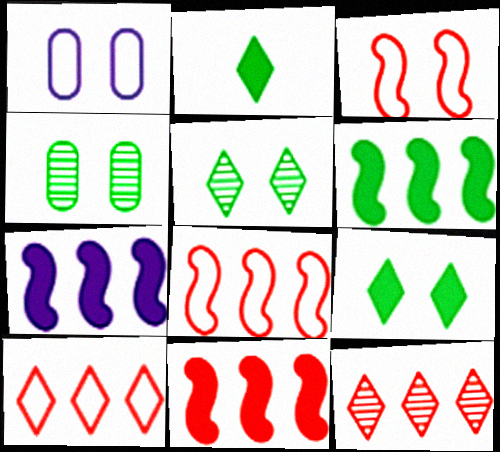[[6, 7, 11]]